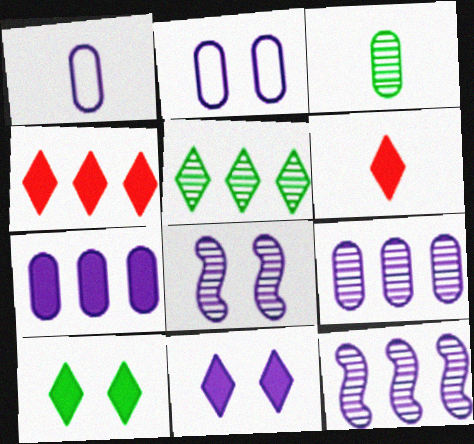[[1, 11, 12], 
[2, 8, 11]]